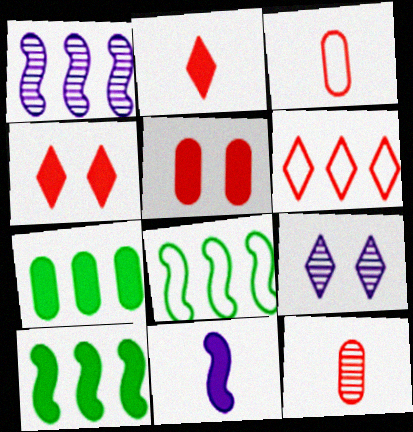[[1, 6, 7], 
[3, 9, 10], 
[4, 7, 11]]